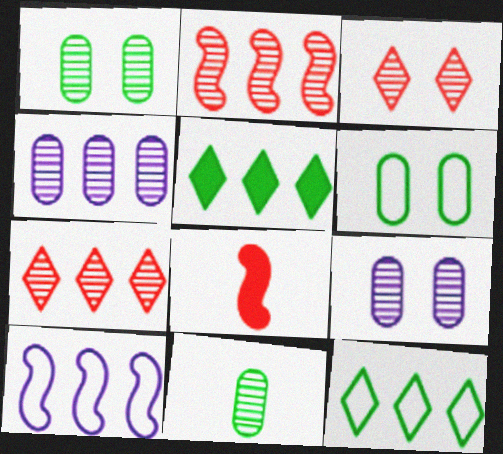[[8, 9, 12]]